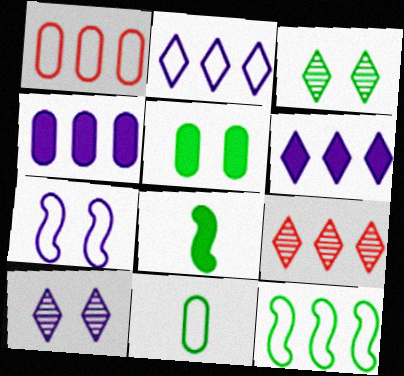[[1, 2, 12], 
[1, 8, 10], 
[4, 9, 12]]